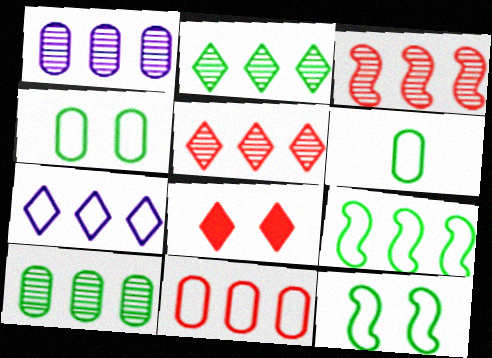[[1, 2, 3], 
[7, 9, 11]]